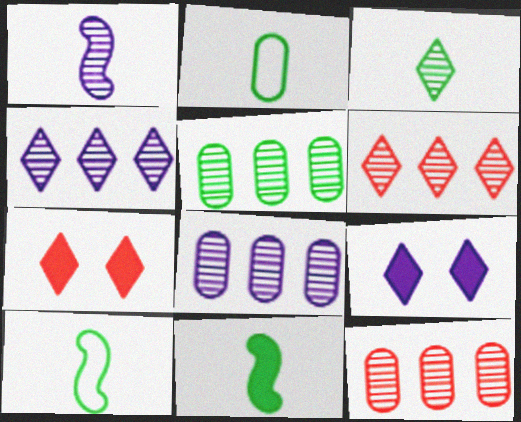[[2, 3, 11], 
[5, 8, 12], 
[7, 8, 10], 
[9, 10, 12]]